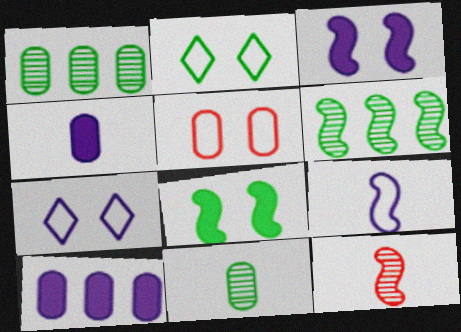[[1, 4, 5], 
[2, 10, 12], 
[5, 10, 11]]